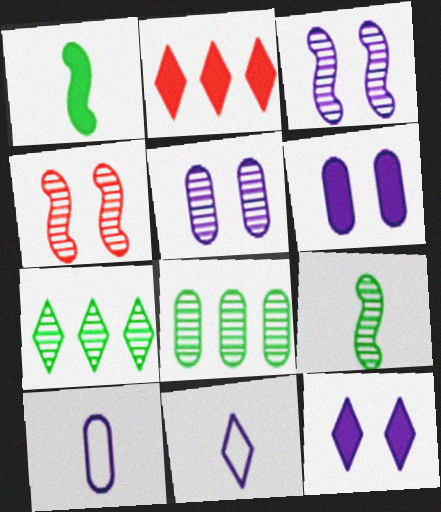[[1, 2, 6]]